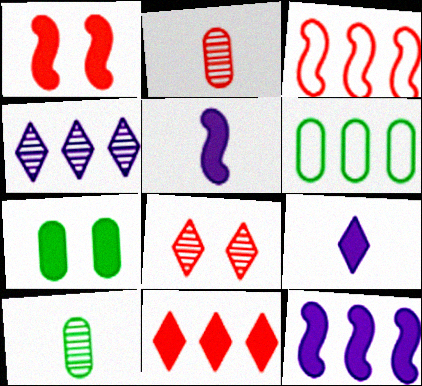[[5, 6, 8], 
[5, 7, 11], 
[6, 7, 10]]